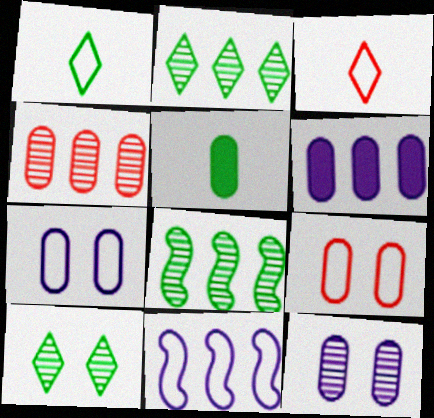[[1, 9, 11], 
[4, 5, 7]]